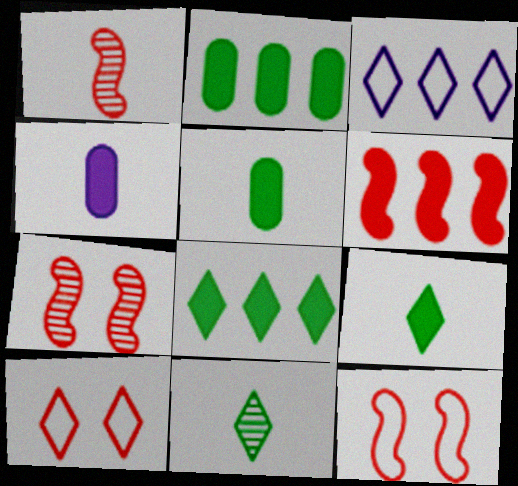[[1, 6, 12], 
[3, 5, 7]]